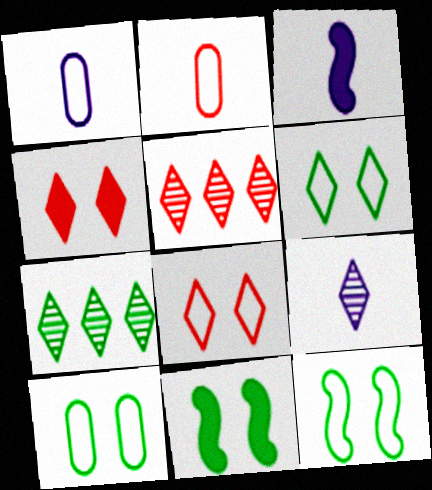[[1, 3, 9], 
[1, 5, 11], 
[3, 5, 10], 
[6, 10, 12]]